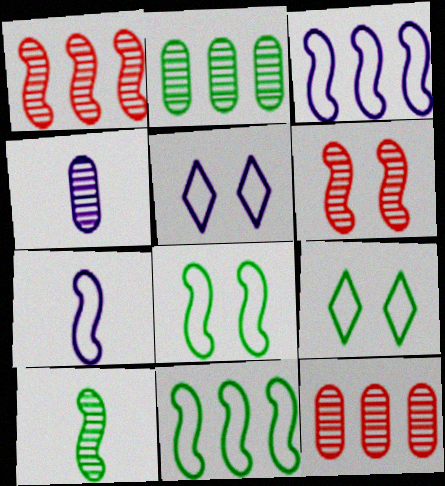[]